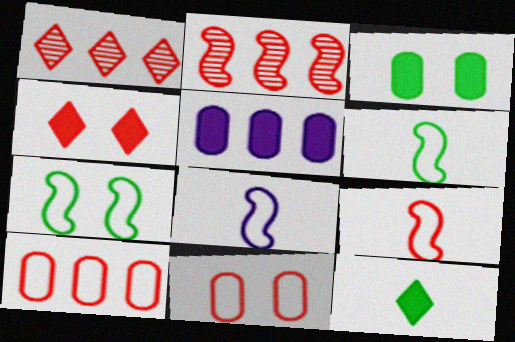[[1, 3, 8], 
[6, 8, 9]]